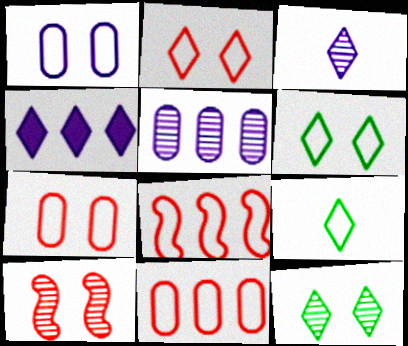[[1, 8, 9]]